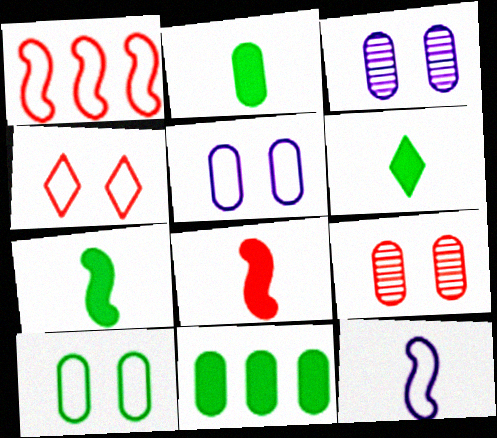[[1, 3, 6], 
[2, 6, 7]]